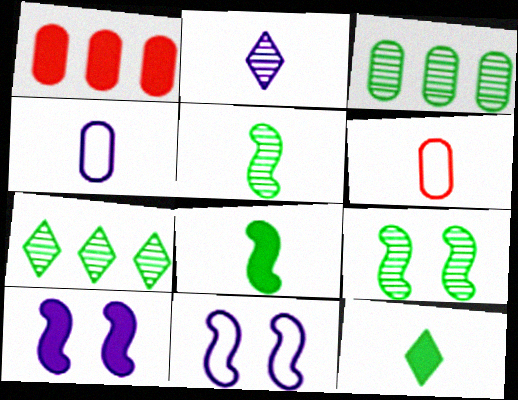[[1, 10, 12], 
[2, 6, 8], 
[6, 7, 10]]